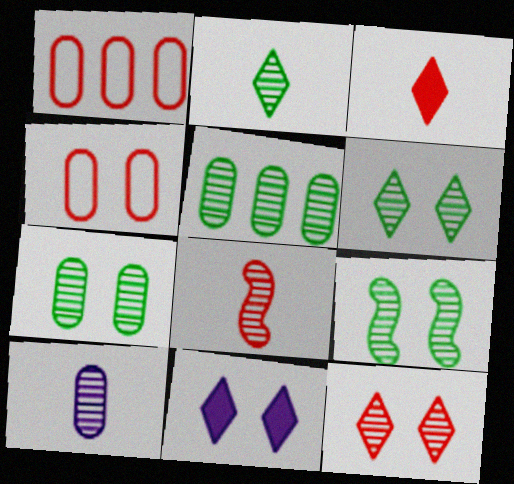[[2, 5, 9], 
[2, 8, 10], 
[4, 9, 11], 
[6, 7, 9]]